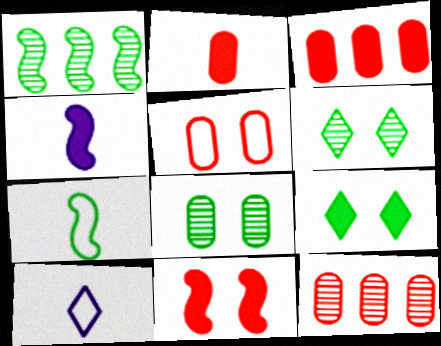[[2, 5, 12], 
[3, 4, 9]]